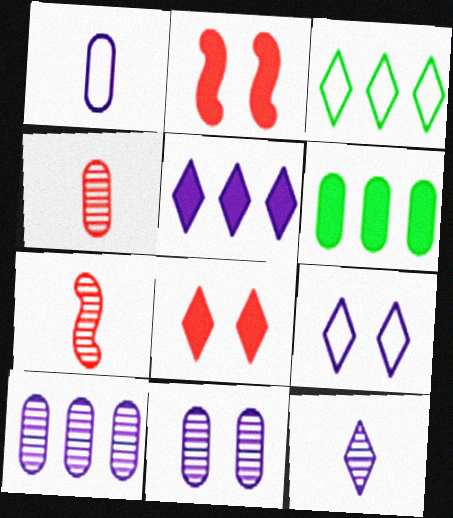[[3, 8, 12], 
[5, 9, 12], 
[6, 7, 9]]